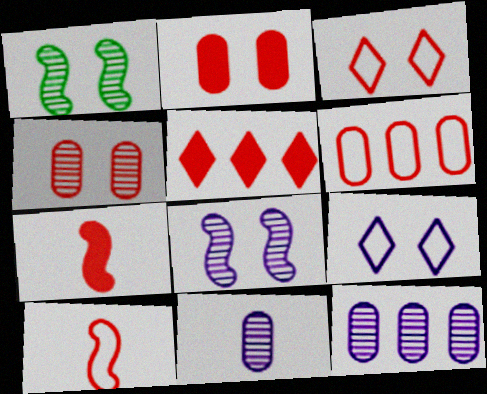[[1, 2, 9], 
[2, 5, 7], 
[3, 6, 10], 
[4, 5, 10]]